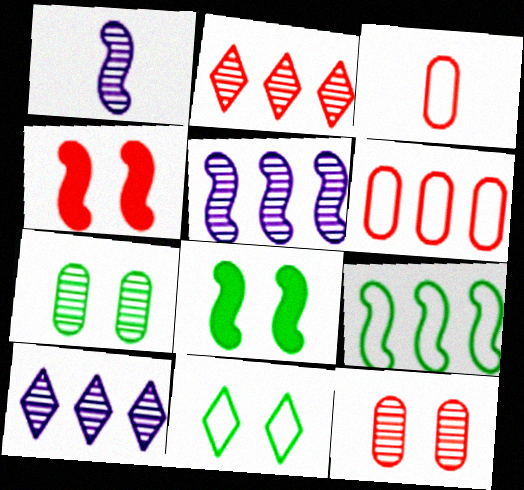[[1, 2, 7], 
[1, 4, 9], 
[2, 3, 4], 
[3, 8, 10], 
[7, 8, 11]]